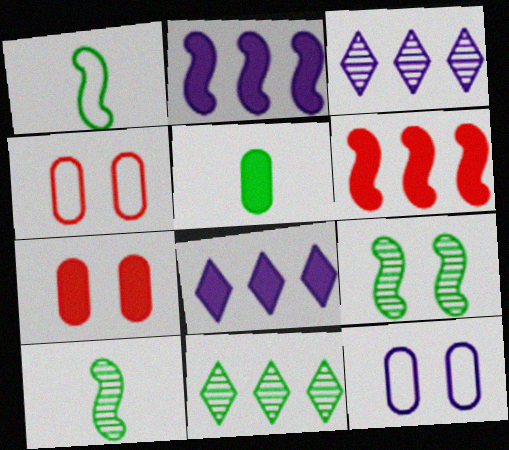[[1, 3, 7], 
[4, 8, 10]]